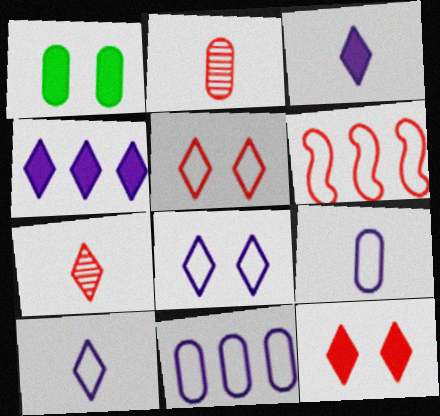[[1, 2, 11], 
[2, 6, 12]]